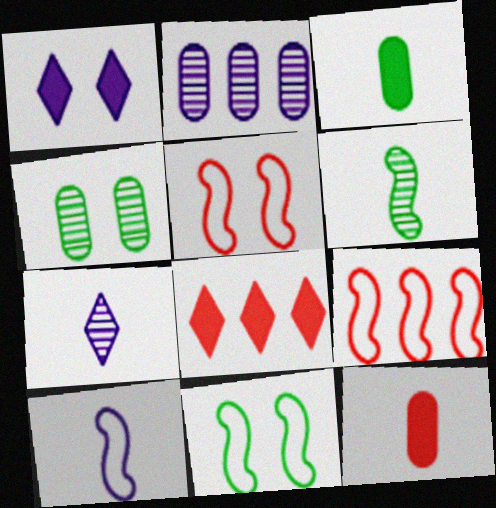[[1, 2, 10], 
[1, 4, 5], 
[4, 8, 10], 
[9, 10, 11]]